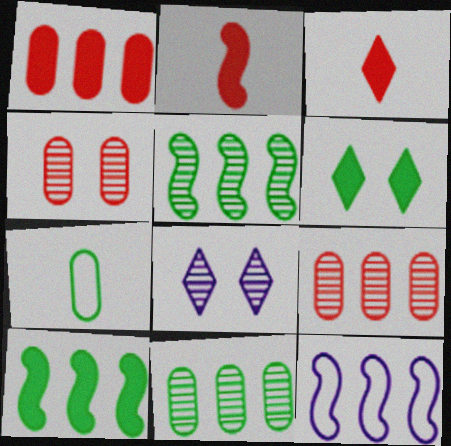[[5, 6, 7]]